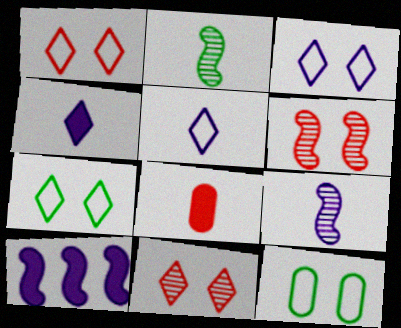[[1, 3, 7], 
[2, 5, 8]]